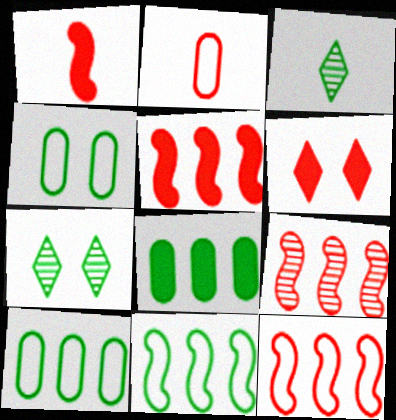[[2, 6, 9], 
[5, 9, 12]]